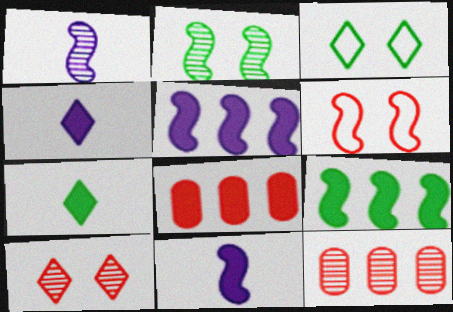[[1, 3, 8], 
[1, 6, 9], 
[3, 11, 12]]